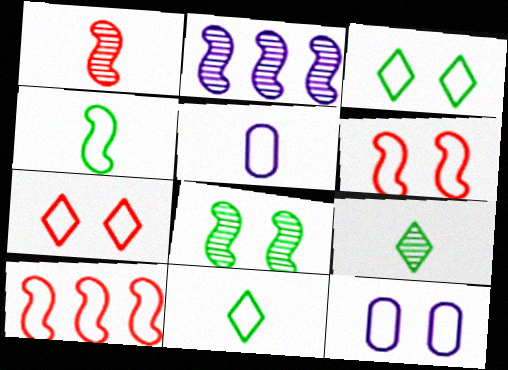[[1, 2, 8], 
[3, 5, 10], 
[3, 6, 12], 
[10, 11, 12]]